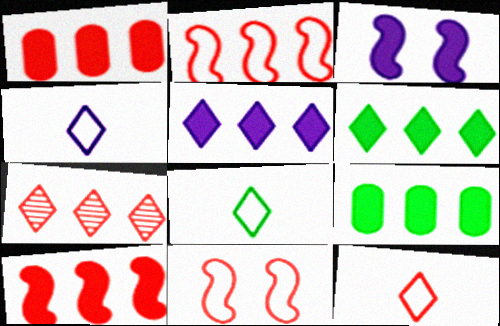[[1, 2, 7], 
[4, 8, 12], 
[5, 9, 10]]